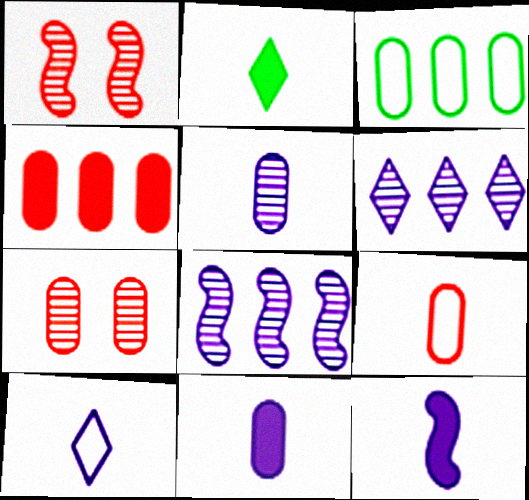[[3, 7, 11], 
[4, 7, 9], 
[5, 10, 12]]